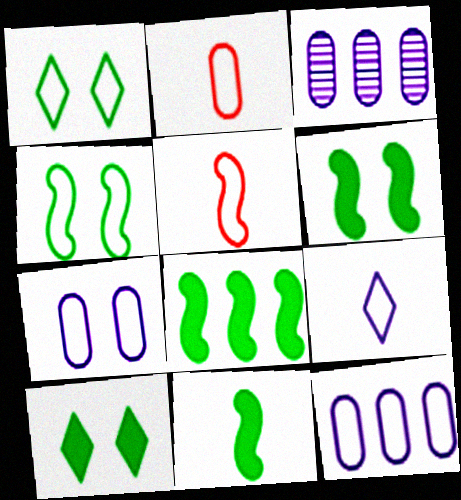[[1, 5, 12], 
[3, 5, 10], 
[6, 8, 11]]